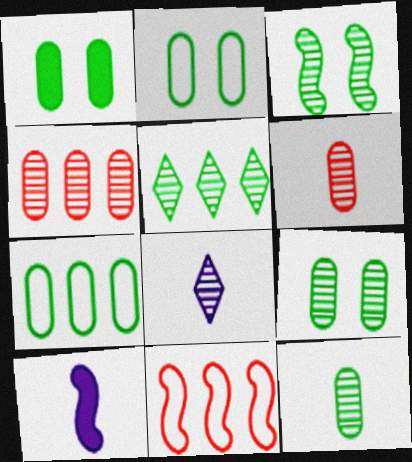[[1, 2, 9], 
[1, 7, 12], 
[1, 8, 11], 
[3, 4, 8], 
[3, 5, 12], 
[3, 10, 11]]